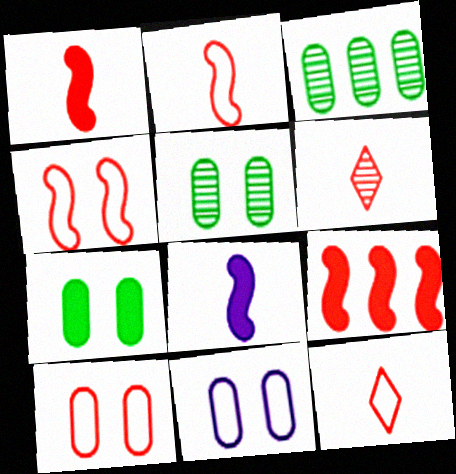[[6, 9, 10]]